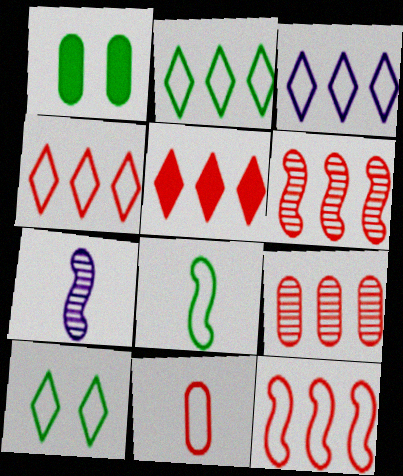[[1, 4, 7], 
[2, 3, 4], 
[5, 9, 12]]